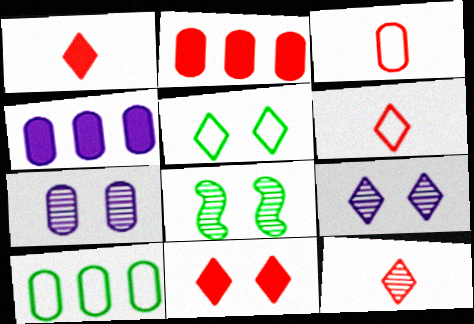[[1, 6, 12], 
[4, 6, 8], 
[5, 9, 11]]